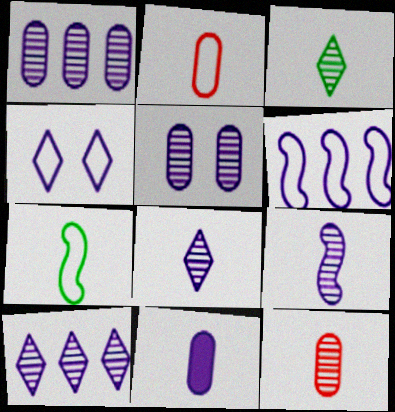[[3, 9, 12], 
[5, 9, 10]]